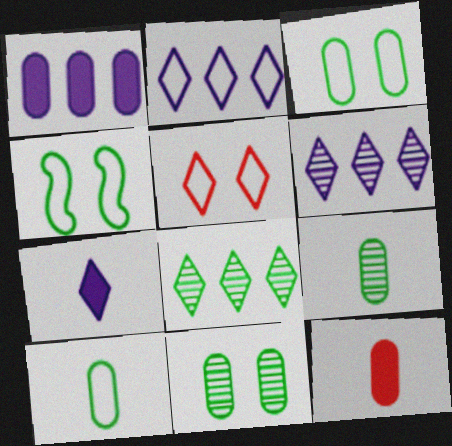[[4, 6, 12], 
[5, 7, 8]]